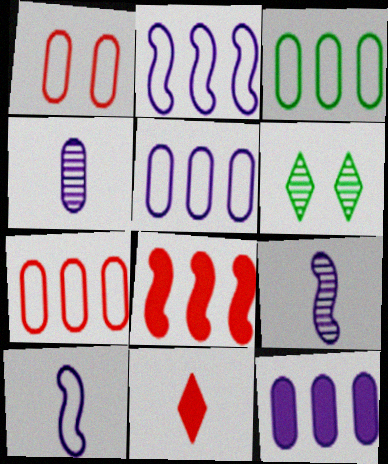[[3, 5, 7]]